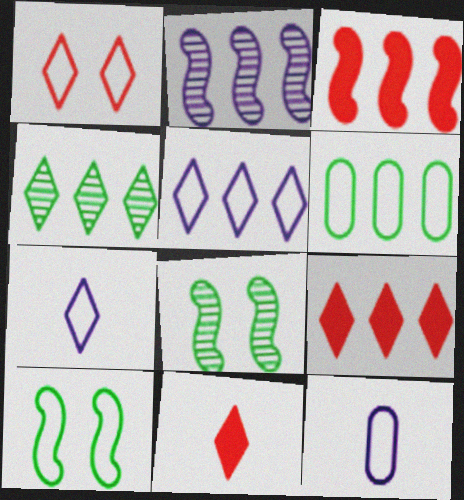[[2, 6, 9], 
[4, 5, 9], 
[8, 9, 12]]